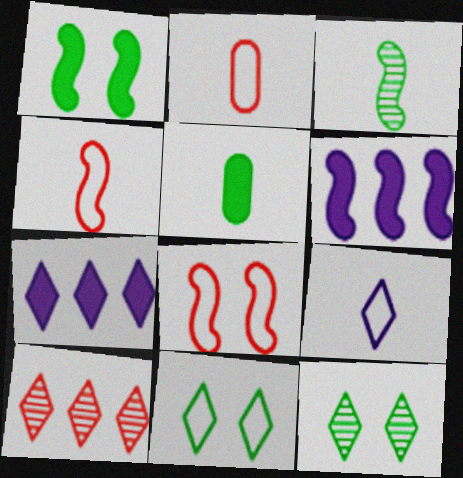[[2, 6, 12], 
[3, 6, 8]]